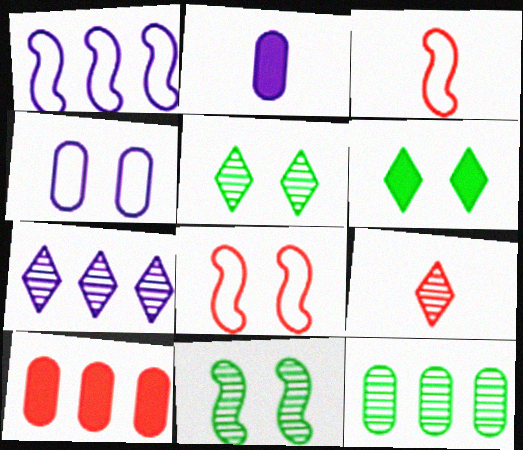[[5, 7, 9], 
[8, 9, 10]]